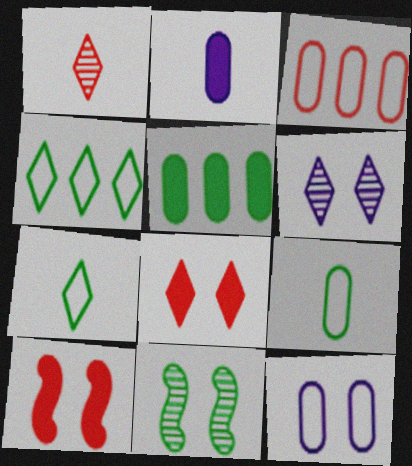[[1, 3, 10], 
[3, 9, 12], 
[5, 7, 11], 
[8, 11, 12]]